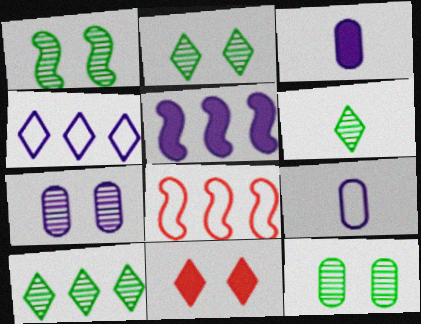[[1, 2, 12], 
[2, 3, 8], 
[2, 6, 10], 
[4, 6, 11]]